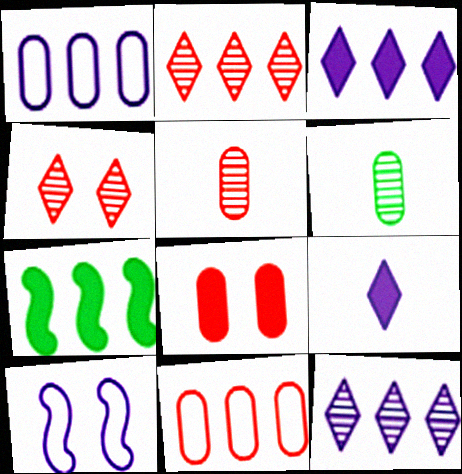[[1, 2, 7], 
[1, 6, 8], 
[5, 8, 11], 
[7, 8, 9], 
[7, 11, 12]]